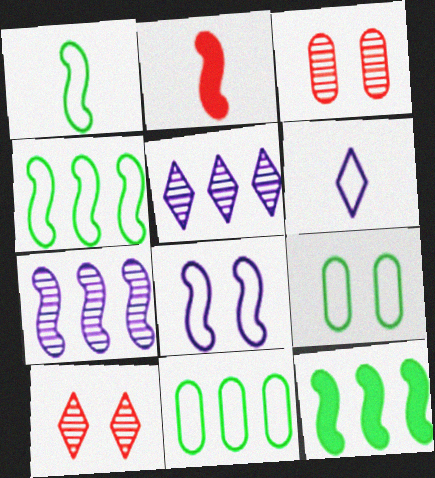[[2, 5, 9], 
[3, 6, 12]]